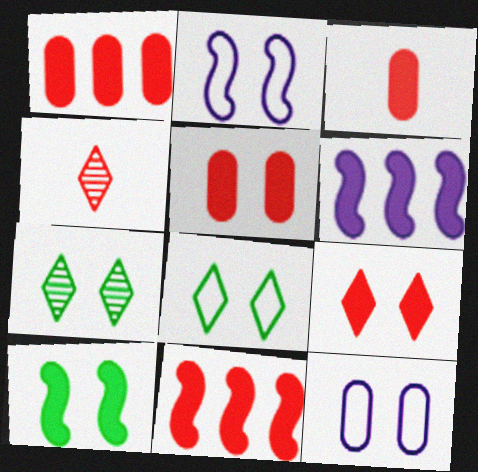[[1, 3, 5], 
[2, 5, 7], 
[3, 9, 11]]